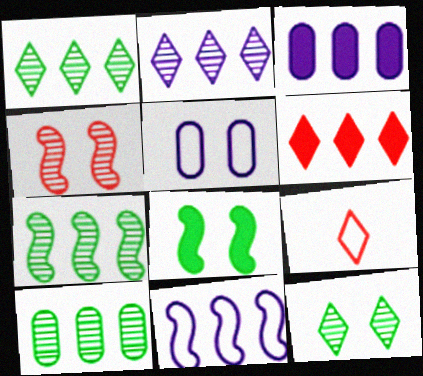[[1, 7, 10], 
[2, 3, 11], 
[6, 10, 11]]